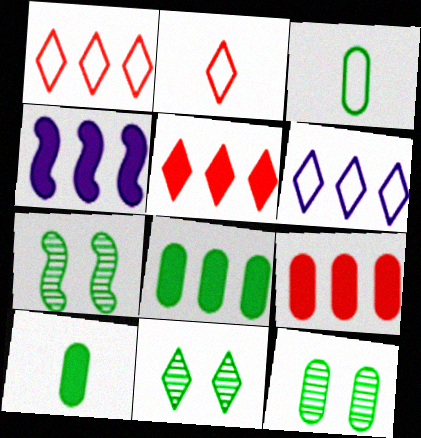[[2, 4, 12], 
[3, 8, 12], 
[4, 5, 8], 
[7, 11, 12]]